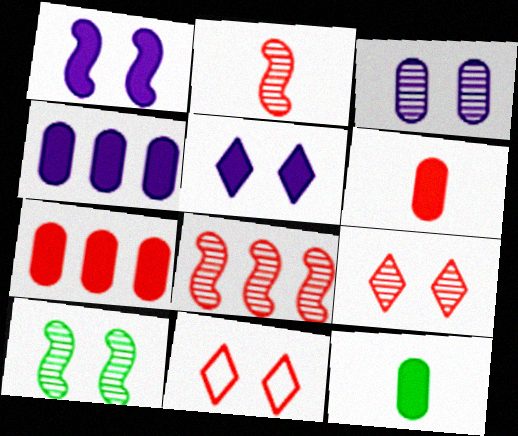[[2, 7, 11], 
[3, 9, 10], 
[6, 8, 11]]